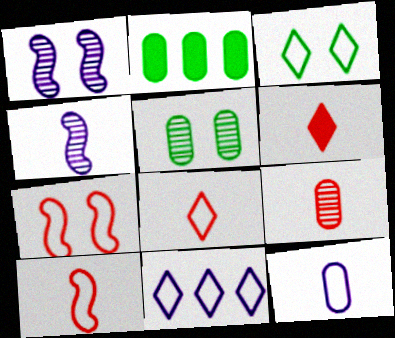[[1, 2, 8], 
[3, 8, 11], 
[6, 9, 10]]